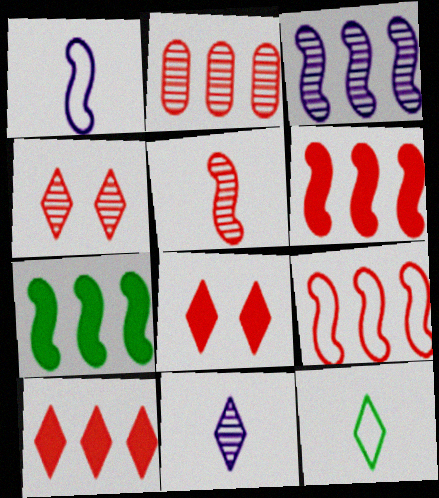[[2, 4, 5], 
[2, 9, 10], 
[3, 7, 9]]